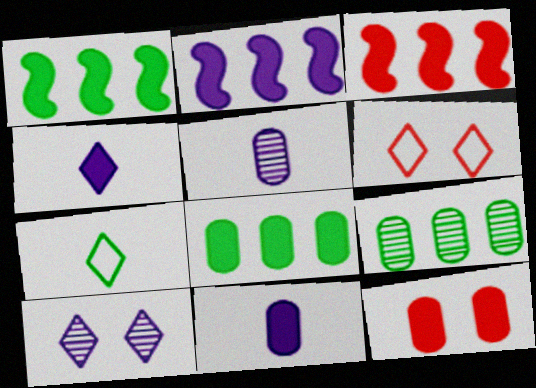[[1, 2, 3], 
[1, 4, 12], 
[1, 5, 6], 
[8, 11, 12]]